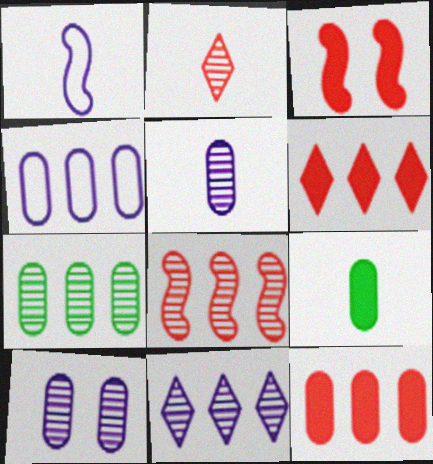[[1, 2, 9], 
[4, 7, 12], 
[7, 8, 11]]